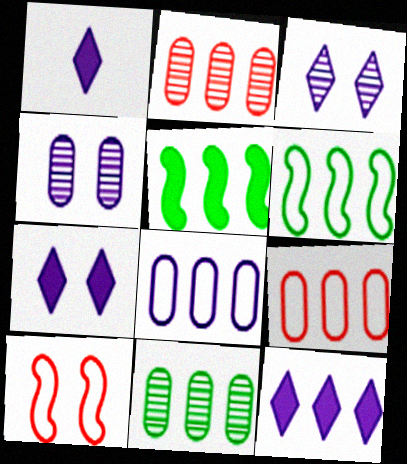[[1, 7, 12], 
[1, 10, 11], 
[2, 6, 12]]